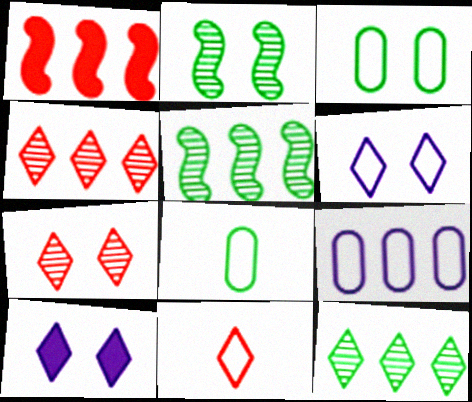[[1, 9, 12], 
[10, 11, 12]]